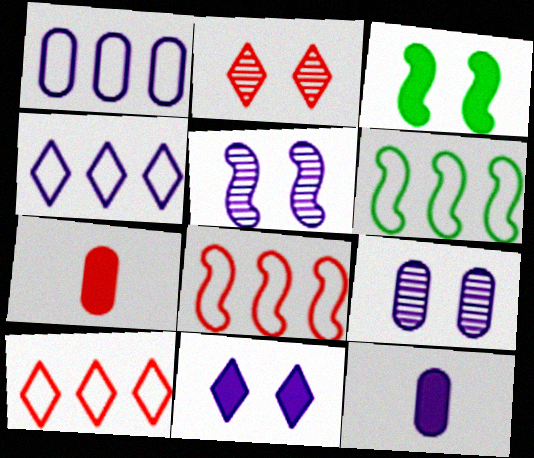[[1, 6, 10], 
[1, 9, 12], 
[2, 6, 12], 
[2, 7, 8], 
[4, 5, 12]]